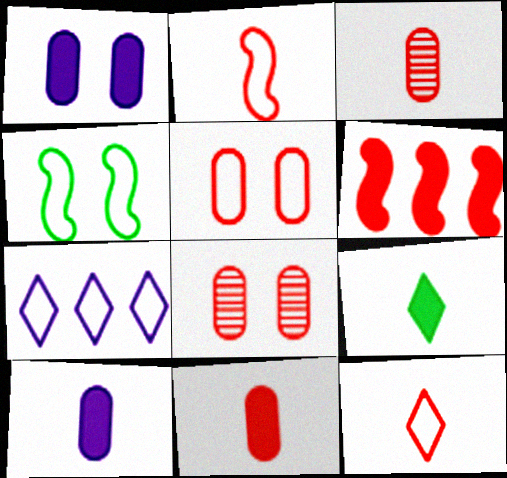[[1, 6, 9], 
[6, 8, 12]]